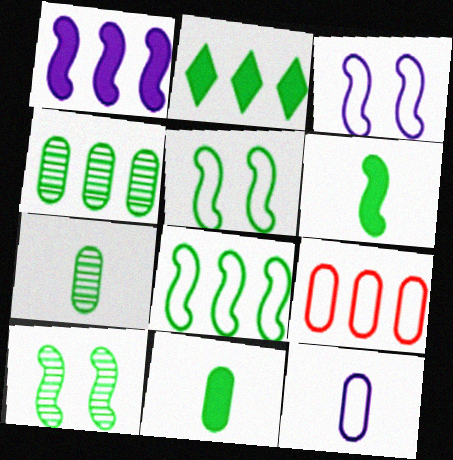[[2, 4, 8], 
[2, 5, 7], 
[6, 8, 10]]